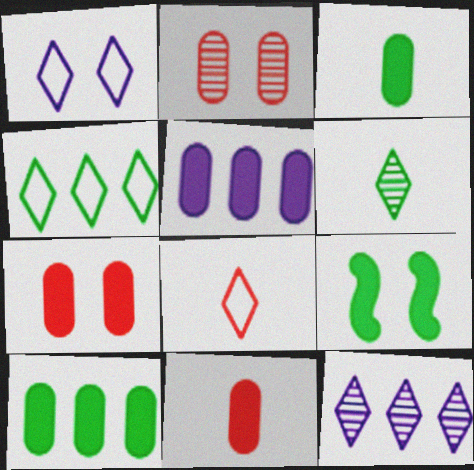[[1, 2, 9], 
[1, 4, 8], 
[3, 5, 7]]